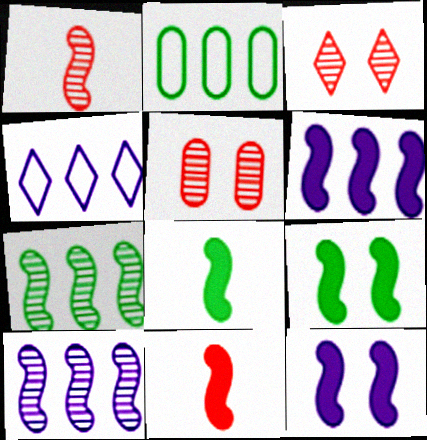[[4, 5, 8], 
[6, 9, 11]]